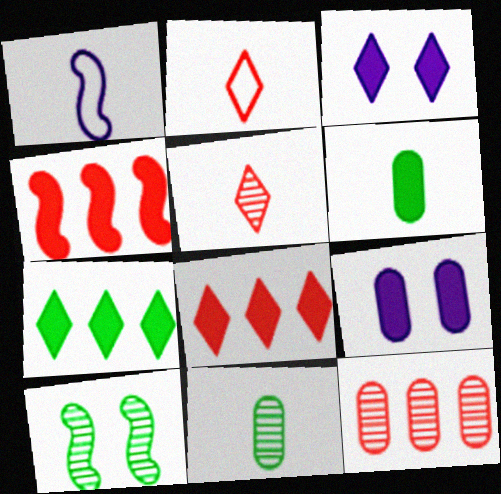[[1, 4, 10], 
[1, 5, 6], 
[3, 4, 6]]